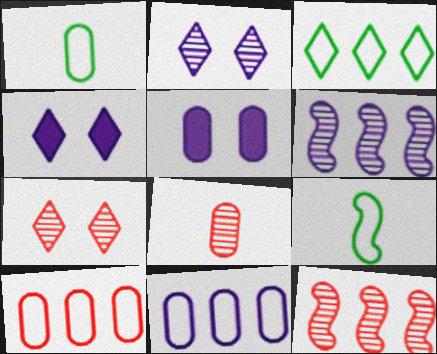[[1, 4, 12], 
[7, 8, 12]]